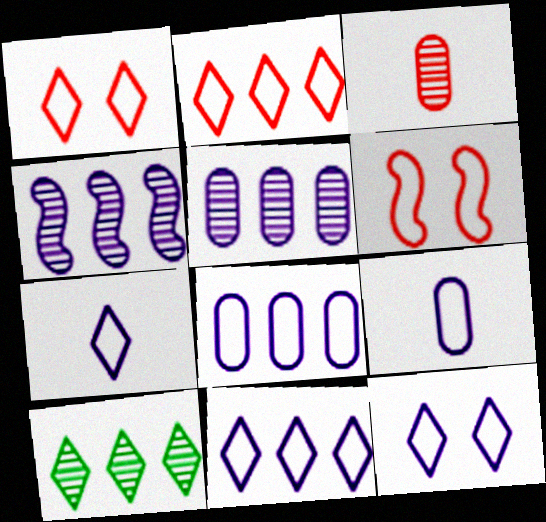[[7, 11, 12]]